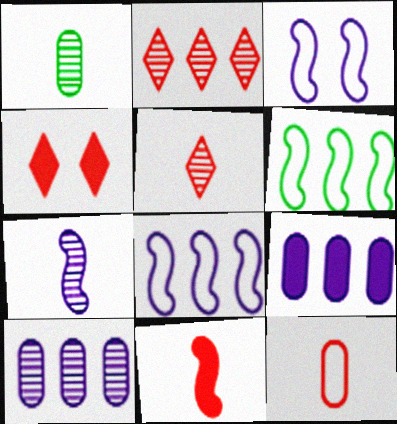[[1, 4, 8], 
[1, 5, 7], 
[2, 6, 9], 
[5, 11, 12]]